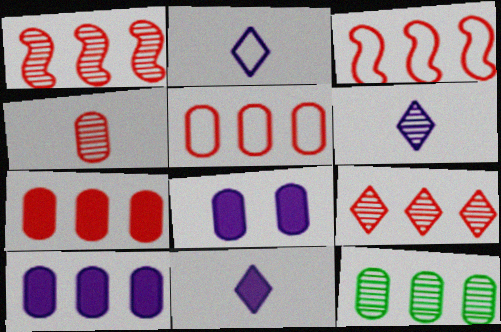[[2, 6, 11], 
[3, 7, 9], 
[5, 10, 12]]